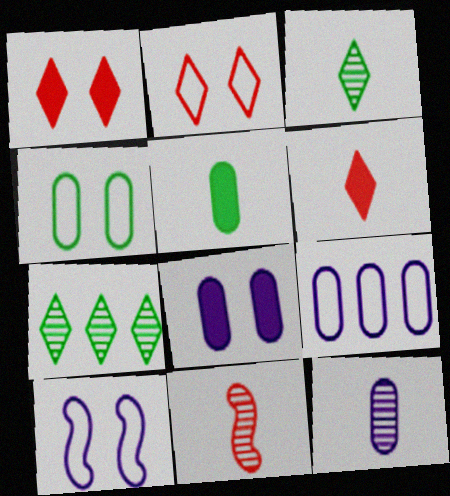[[2, 4, 10], 
[3, 11, 12], 
[8, 9, 12]]